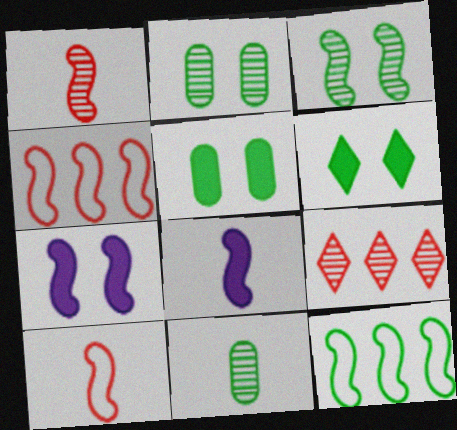[[1, 7, 12], 
[3, 4, 8], 
[6, 11, 12]]